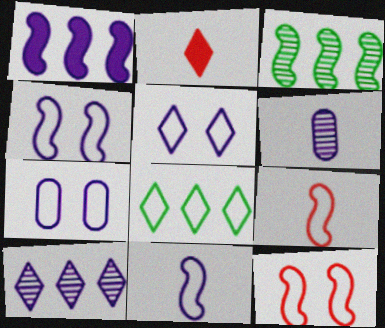[[1, 5, 6], 
[2, 3, 7], 
[4, 5, 7], 
[7, 8, 9]]